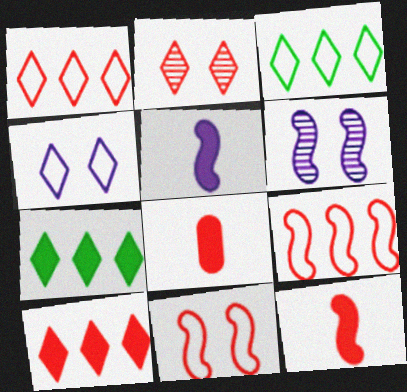[[2, 8, 9], 
[3, 6, 8]]